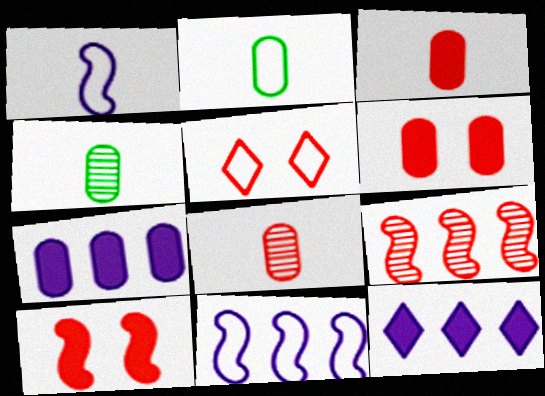[[2, 5, 11], 
[3, 5, 9]]